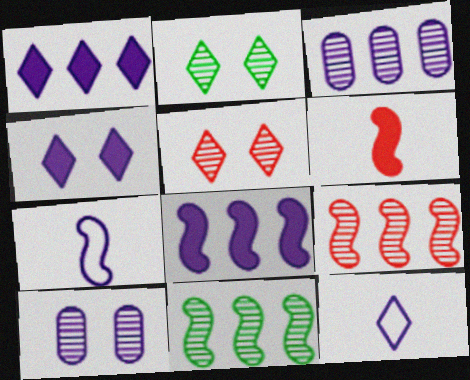[[1, 7, 10], 
[3, 4, 7], 
[8, 10, 12]]